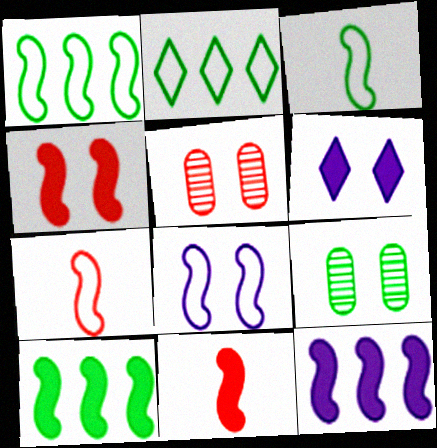[[1, 7, 8]]